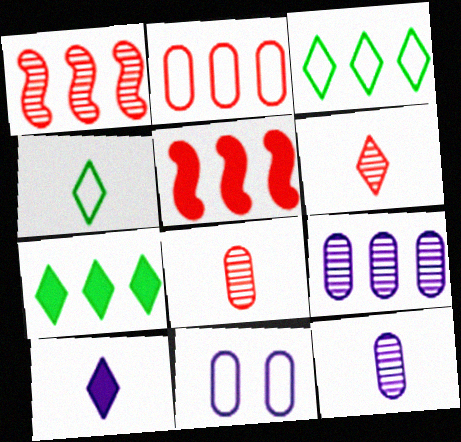[[3, 5, 9], 
[4, 6, 10]]